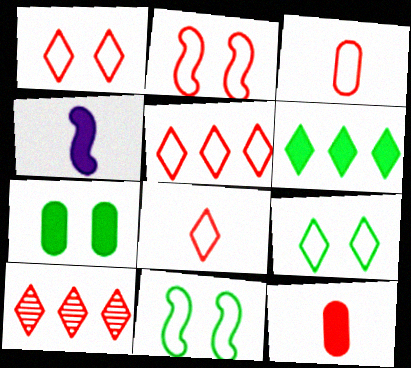[[1, 5, 8], 
[2, 3, 5], 
[2, 10, 12]]